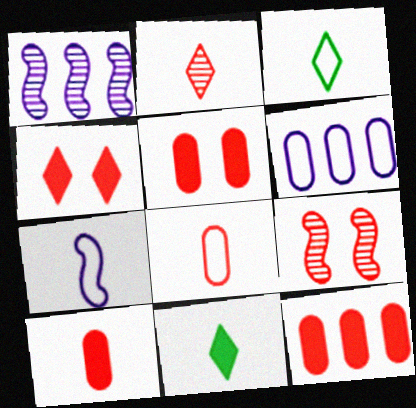[[1, 3, 5], 
[3, 7, 8], 
[5, 10, 12], 
[6, 9, 11]]